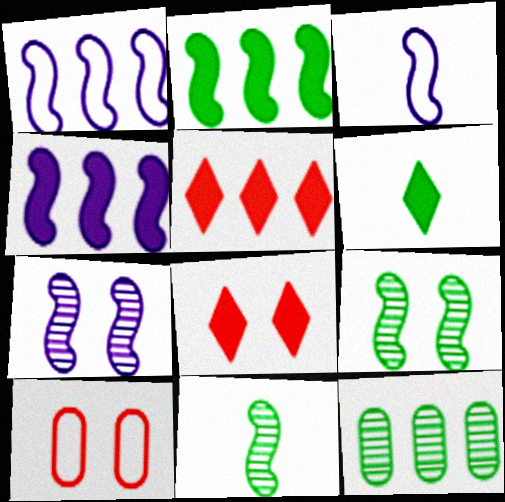[[1, 5, 12], 
[3, 4, 7], 
[3, 8, 12]]